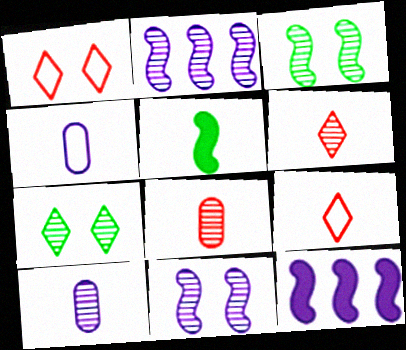[[2, 7, 8], 
[4, 5, 6], 
[5, 9, 10]]